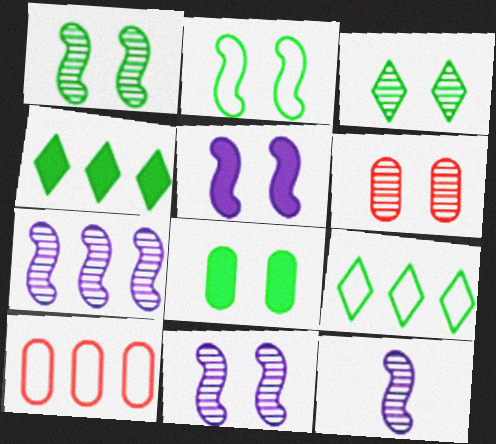[[2, 3, 8], 
[3, 6, 11], 
[4, 7, 10], 
[7, 11, 12]]